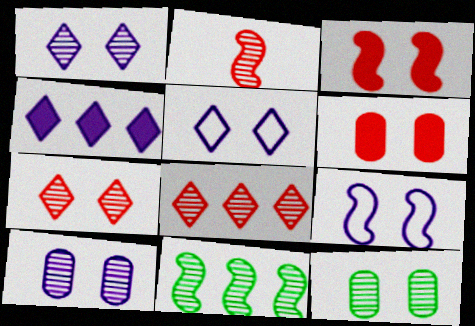[[3, 5, 12]]